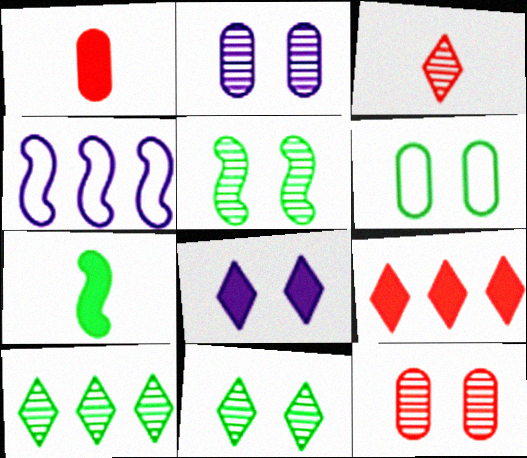[[1, 4, 11], 
[6, 7, 10]]